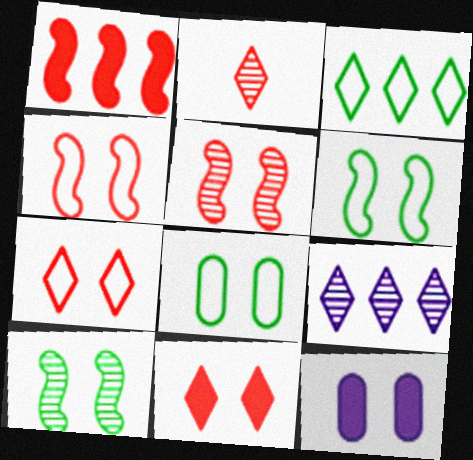[[7, 10, 12]]